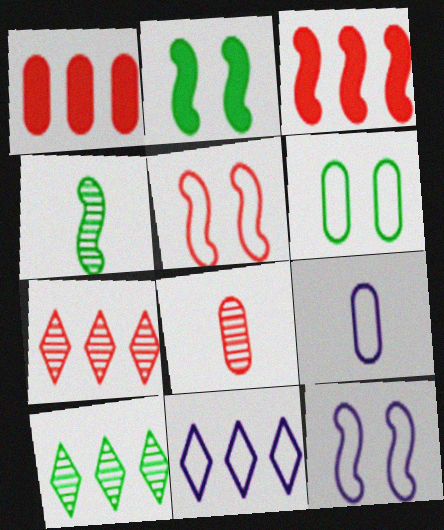[[2, 7, 9], 
[2, 8, 11], 
[3, 4, 12], 
[9, 11, 12]]